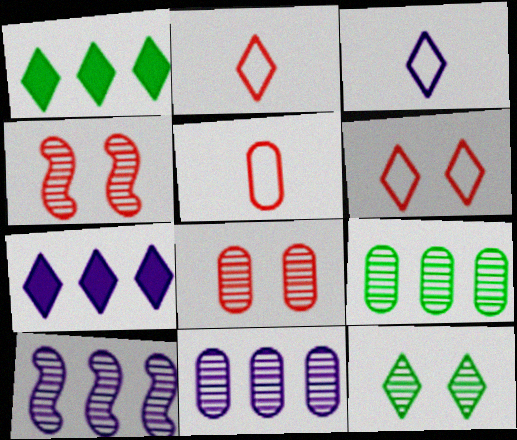[[2, 7, 12]]